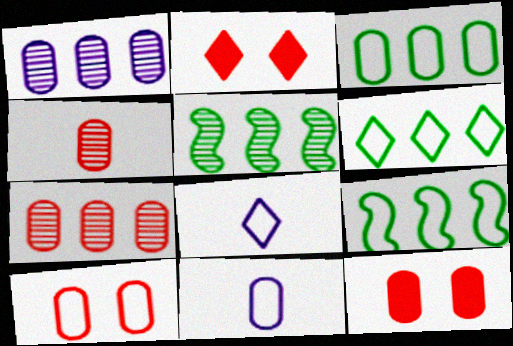[[2, 5, 11], 
[3, 6, 9], 
[3, 10, 11], 
[5, 8, 12], 
[8, 9, 10]]